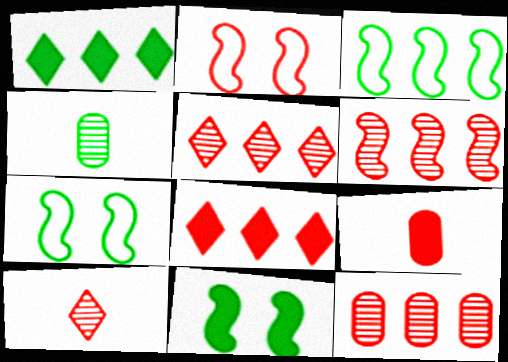[[1, 4, 7], 
[2, 5, 9], 
[5, 6, 12]]